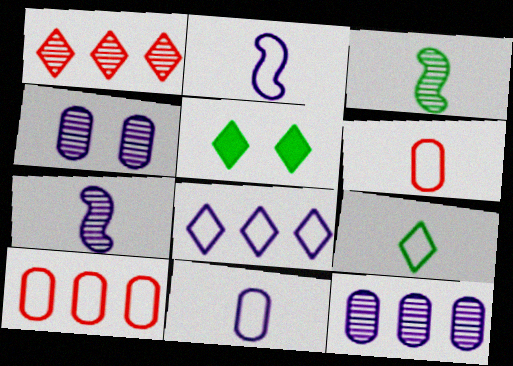[[1, 3, 4], 
[2, 6, 9], 
[5, 7, 10]]